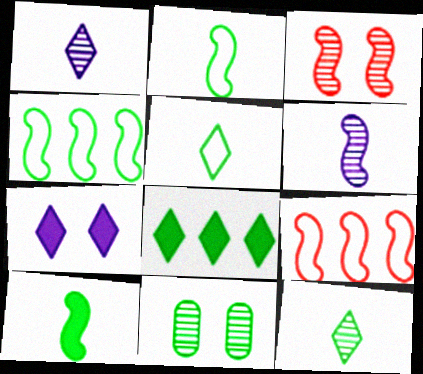[[2, 8, 11]]